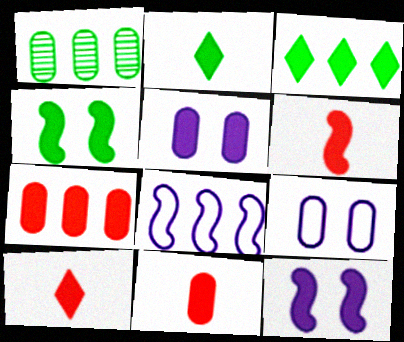[[1, 9, 11], 
[2, 7, 12], 
[3, 5, 6], 
[3, 11, 12], 
[6, 10, 11]]